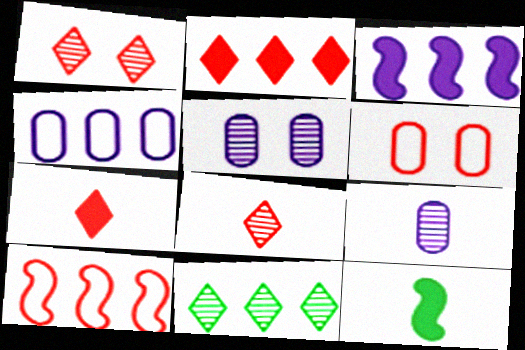[[1, 4, 12]]